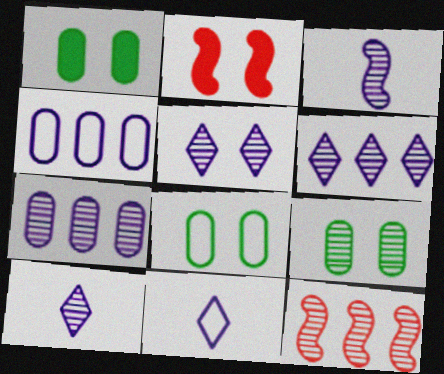[[1, 8, 9], 
[1, 11, 12], 
[2, 5, 8], 
[3, 5, 7], 
[5, 6, 10], 
[9, 10, 12]]